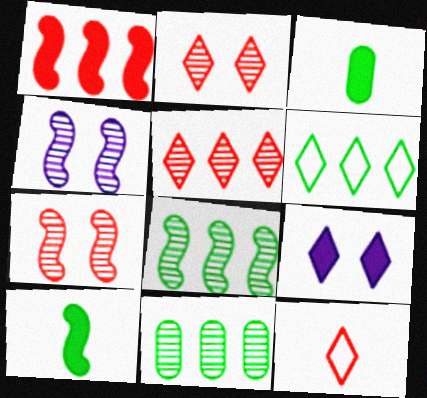[[1, 3, 9]]